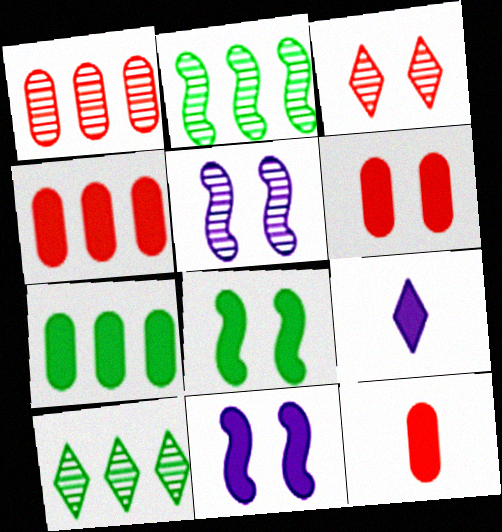[[4, 6, 12], 
[4, 8, 9]]